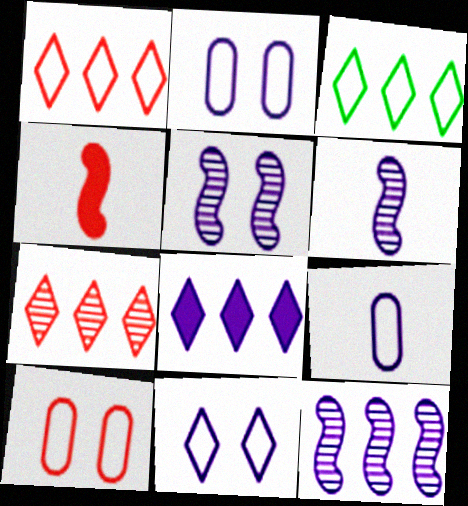[[2, 6, 8], 
[3, 7, 8], 
[4, 7, 10], 
[5, 6, 12], 
[5, 8, 9]]